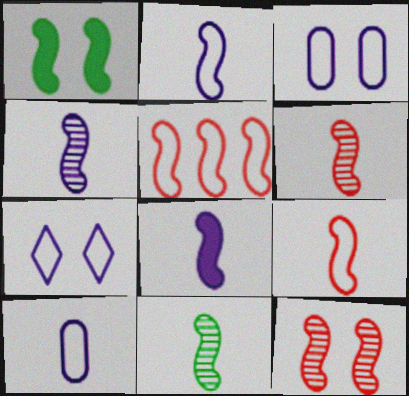[[1, 4, 5], 
[2, 4, 8], 
[4, 6, 11], 
[8, 9, 11]]